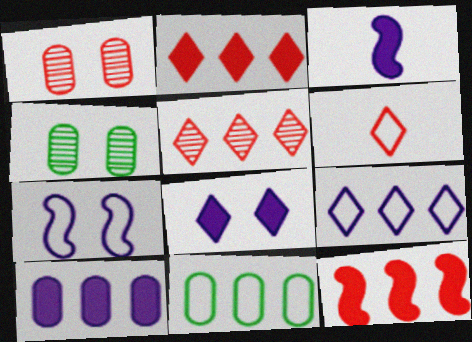[[1, 6, 12], 
[3, 8, 10], 
[6, 7, 11]]